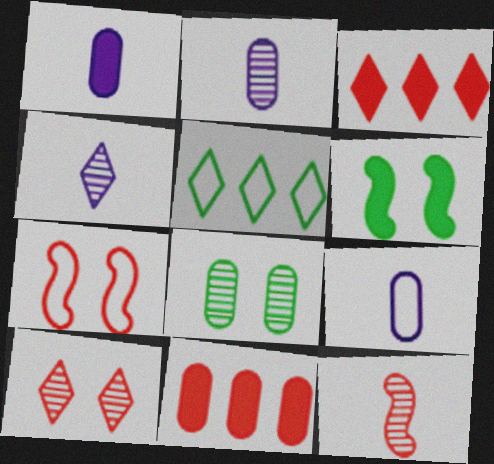[[1, 2, 9], 
[1, 3, 6], 
[5, 7, 9], 
[8, 9, 11]]